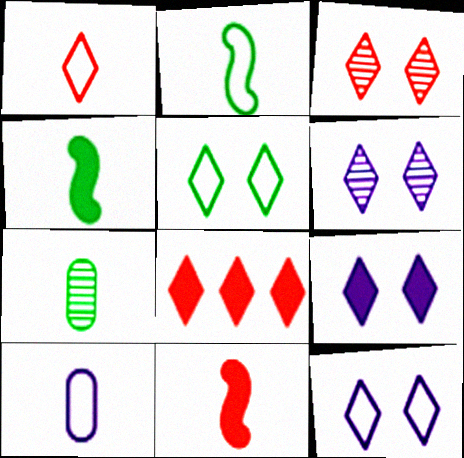[[1, 2, 10], 
[1, 3, 8], 
[3, 5, 9], 
[6, 9, 12]]